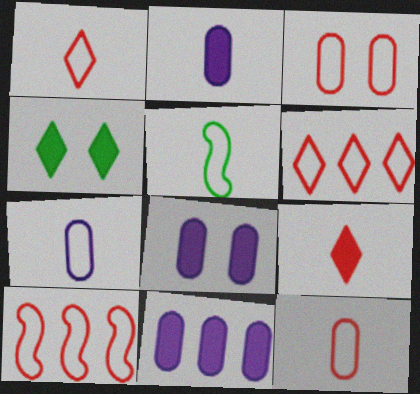[[1, 3, 10], 
[1, 5, 7], 
[2, 8, 11]]